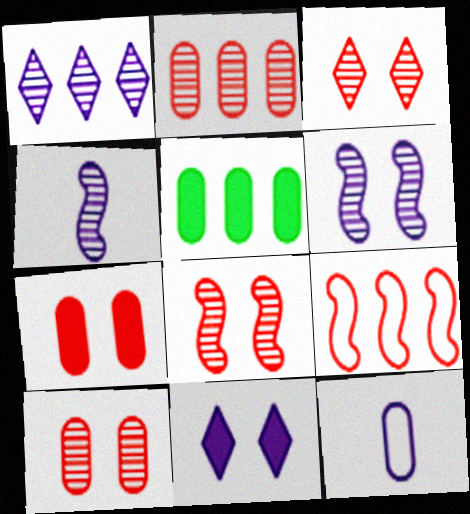[[1, 5, 9], 
[3, 8, 10], 
[5, 10, 12]]